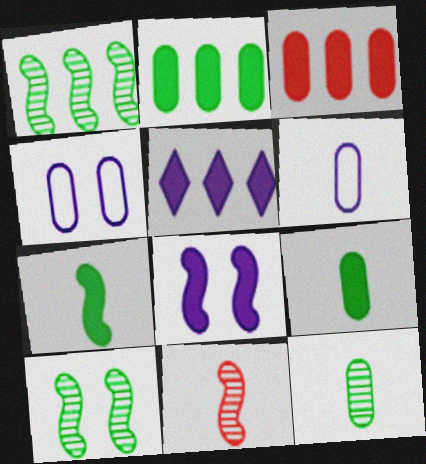[[3, 4, 12]]